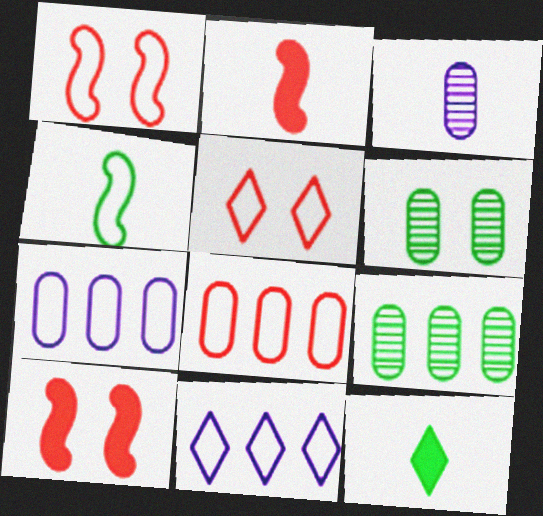[[2, 6, 11], 
[4, 5, 7]]